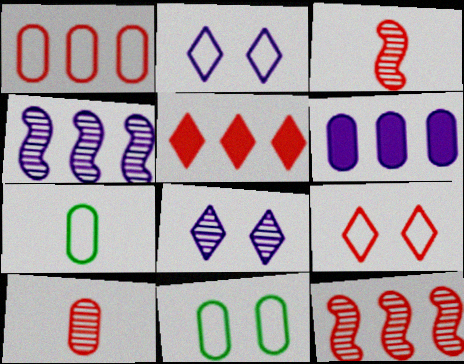[[1, 5, 12], 
[6, 10, 11]]